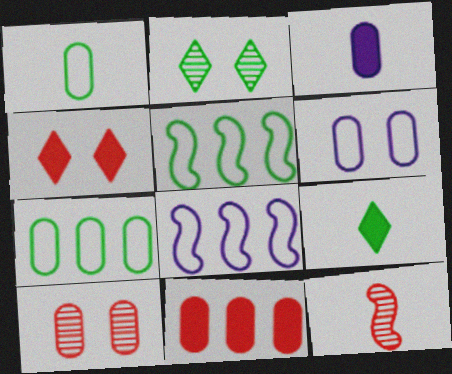[[3, 7, 10], 
[8, 9, 10]]